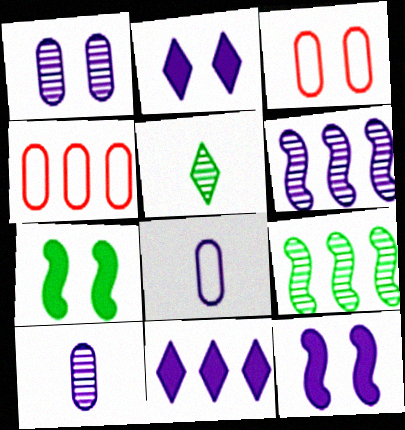[[2, 6, 8], 
[4, 5, 12], 
[4, 9, 11]]